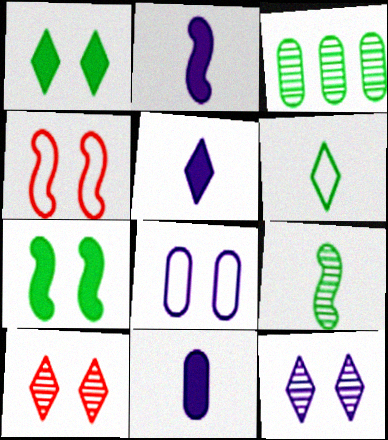[[2, 5, 11], 
[3, 4, 5], 
[3, 6, 7], 
[7, 8, 10]]